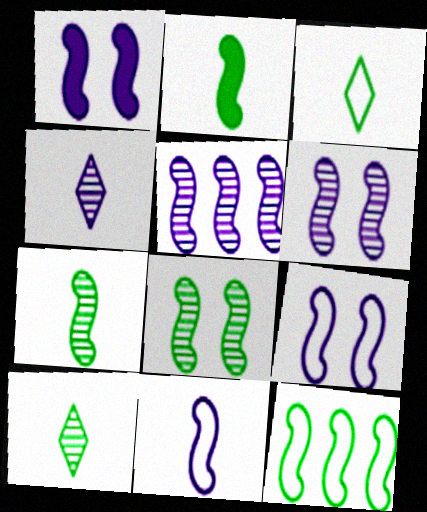[[1, 5, 11], 
[1, 6, 9], 
[2, 8, 12]]